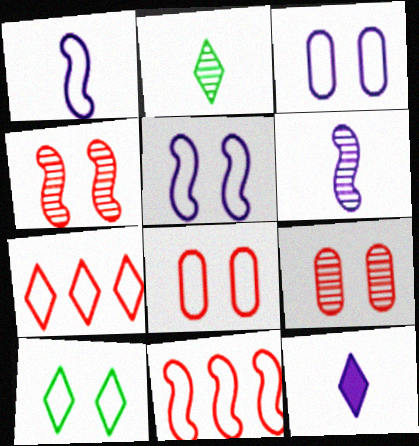[[5, 8, 10]]